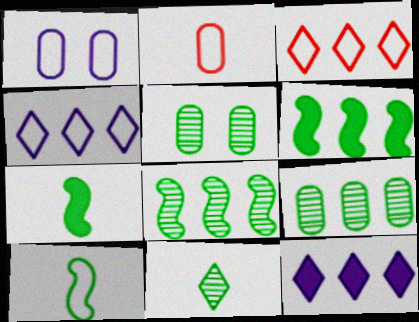[[1, 3, 10], 
[5, 8, 11]]